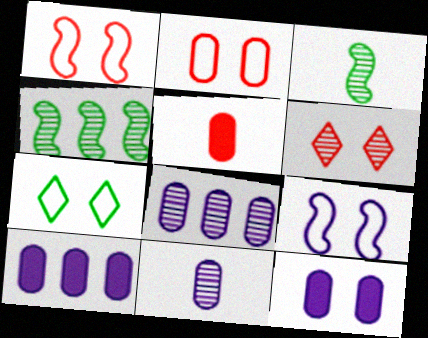[[2, 7, 9], 
[3, 6, 8], 
[4, 6, 11]]